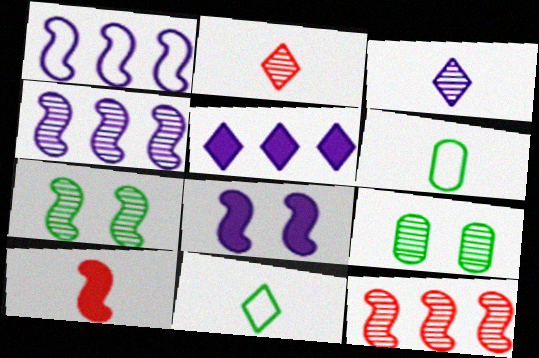[[1, 7, 10], 
[2, 4, 9], 
[3, 6, 10], 
[3, 9, 12]]